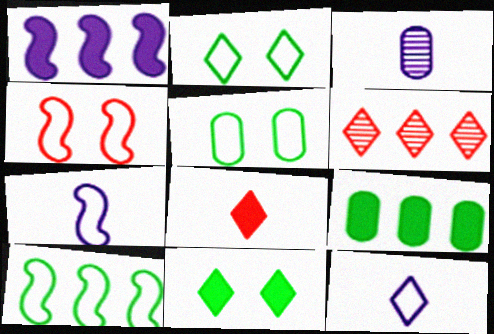[[4, 7, 10], 
[6, 11, 12]]